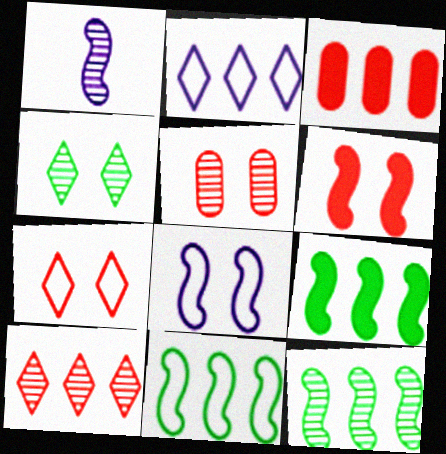[[1, 6, 11], 
[2, 3, 12], 
[5, 6, 7], 
[9, 11, 12]]